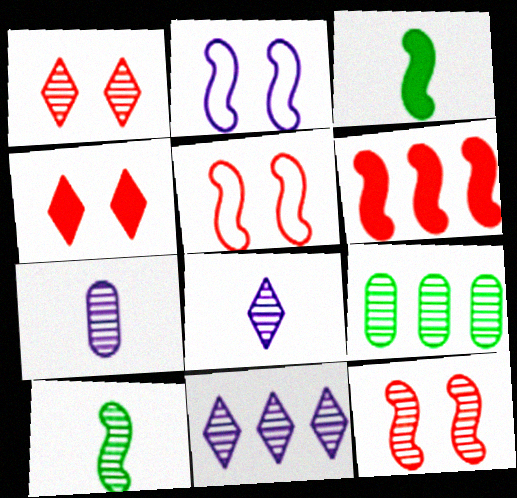[[2, 6, 10], 
[8, 9, 12]]